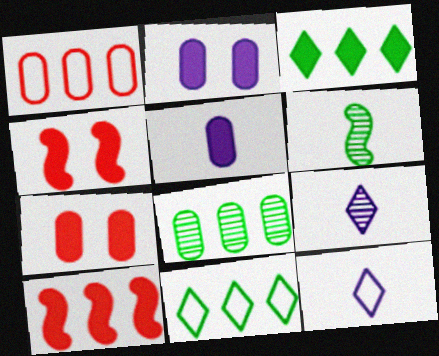[[3, 4, 5], 
[4, 8, 12]]